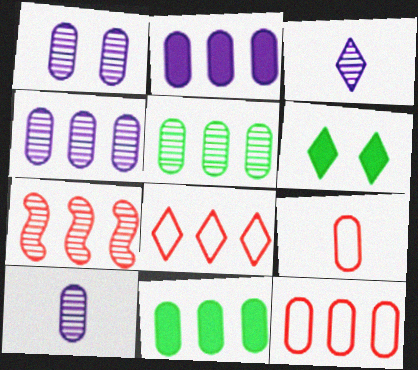[[1, 4, 10], 
[1, 9, 11], 
[2, 5, 12], 
[3, 6, 8], 
[4, 11, 12]]